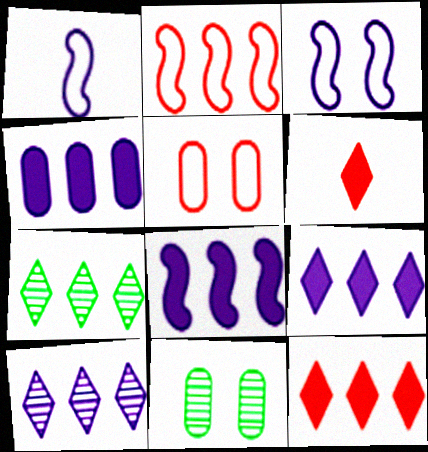[[1, 11, 12], 
[2, 4, 7], 
[4, 8, 9]]